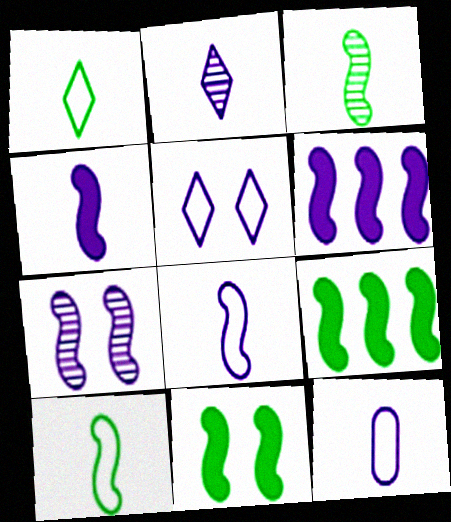[[2, 4, 12], 
[6, 7, 8]]